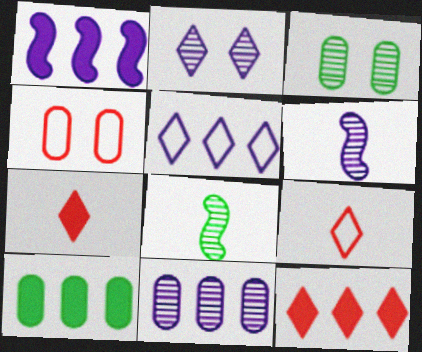[[1, 3, 9], 
[1, 5, 11], 
[1, 10, 12], 
[2, 6, 11]]